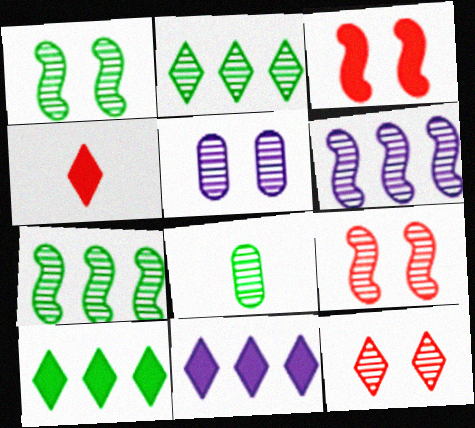[[1, 2, 8], 
[1, 5, 12], 
[6, 8, 12]]